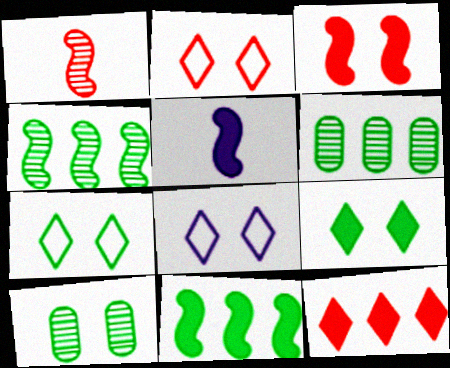[[2, 5, 6], 
[2, 7, 8], 
[3, 5, 11], 
[3, 8, 10]]